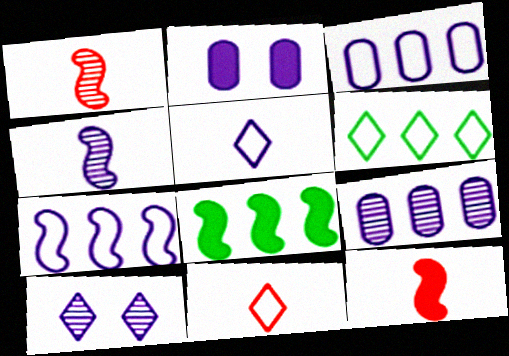[[1, 2, 6], 
[4, 9, 10]]